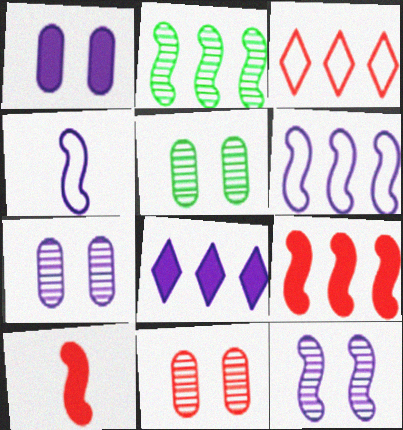[[2, 6, 9], 
[3, 10, 11], 
[4, 7, 8], 
[5, 7, 11]]